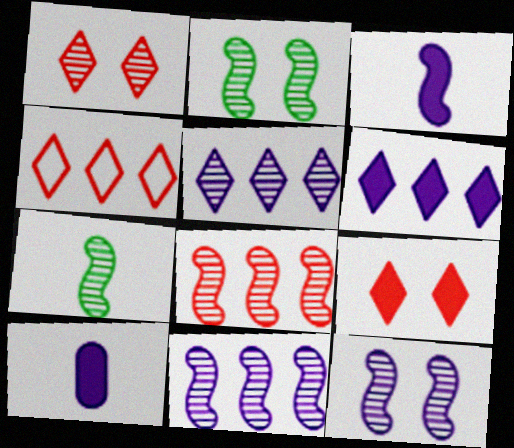[[2, 4, 10], 
[7, 8, 12]]